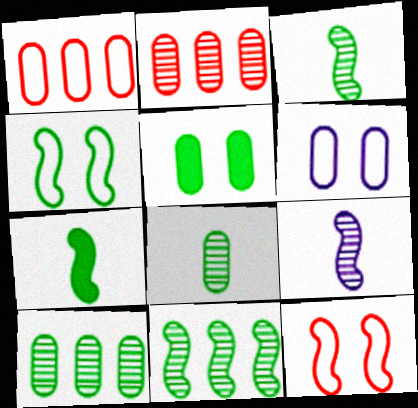[[4, 7, 11]]